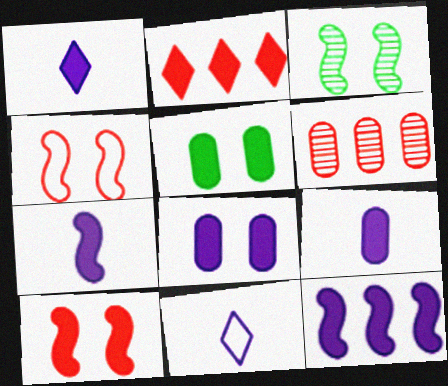[[1, 7, 9], 
[1, 8, 12], 
[2, 5, 7]]